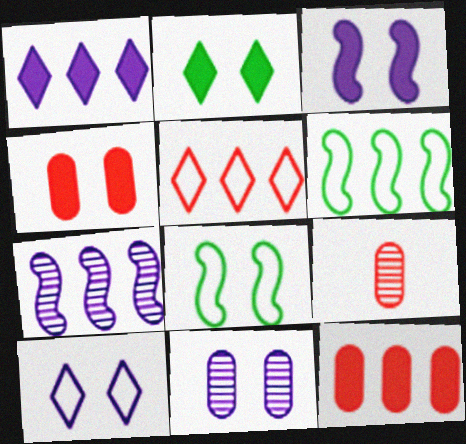[[1, 8, 9], 
[2, 3, 4], 
[3, 10, 11]]